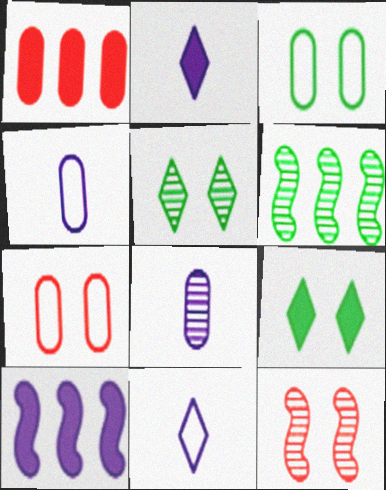[[1, 3, 8], 
[2, 6, 7]]